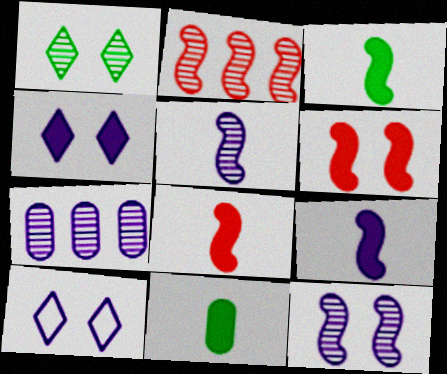[[2, 10, 11], 
[3, 8, 9], 
[7, 9, 10]]